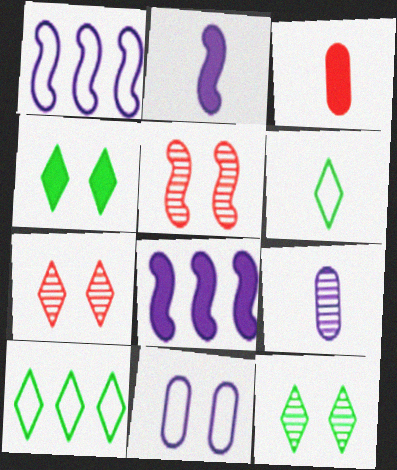[[1, 3, 12], 
[3, 4, 8], 
[4, 5, 11]]